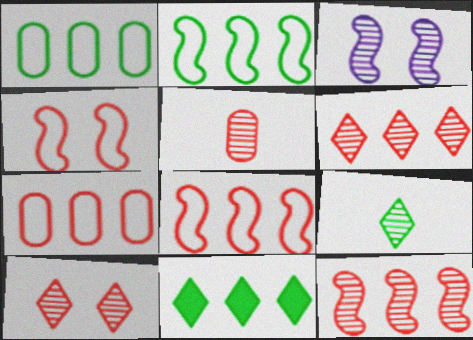[[5, 10, 12]]